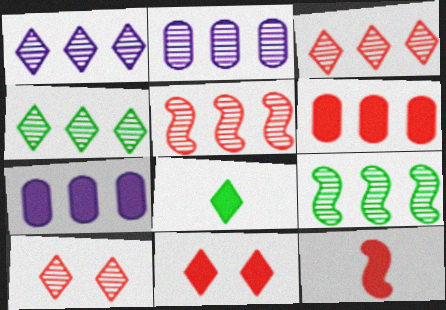[[1, 3, 4], 
[2, 3, 9], 
[2, 4, 5], 
[6, 11, 12]]